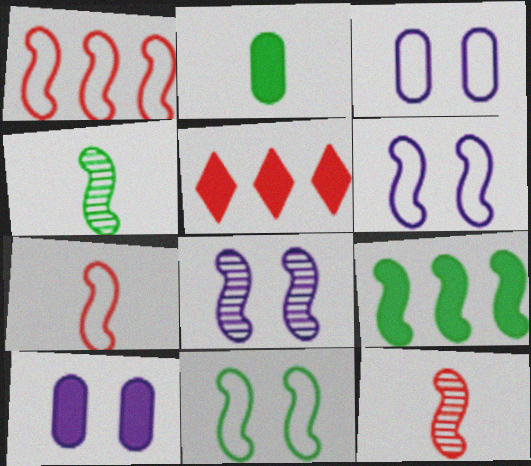[[3, 4, 5], 
[4, 9, 11], 
[6, 9, 12], 
[7, 8, 9]]